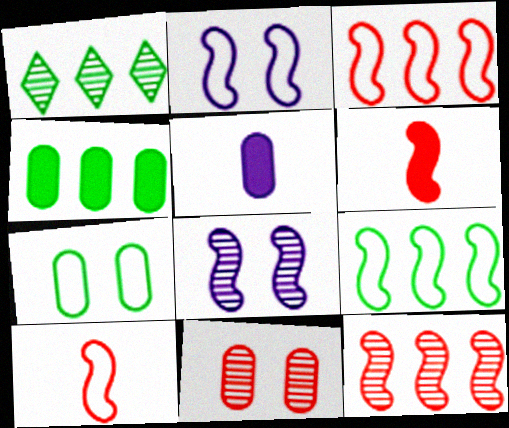[[1, 4, 9], 
[2, 9, 10], 
[6, 8, 9]]